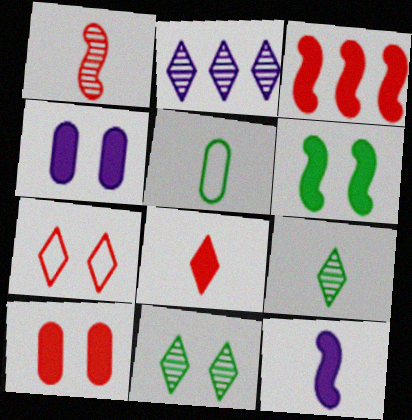[[3, 6, 12], 
[3, 8, 10]]